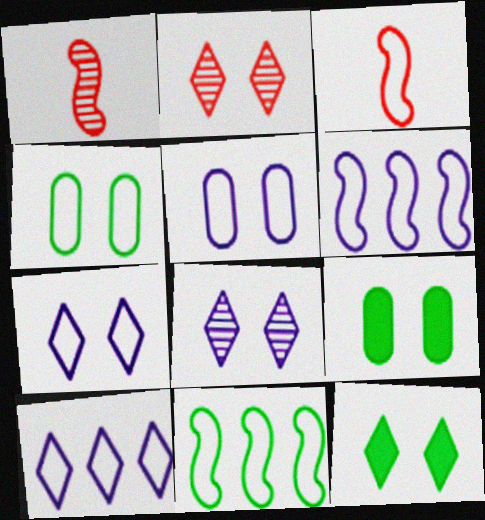[[1, 9, 10], 
[2, 7, 12], 
[3, 4, 10]]